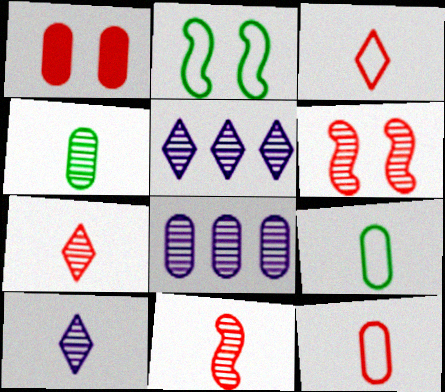[[1, 8, 9], 
[4, 5, 6], 
[4, 10, 11]]